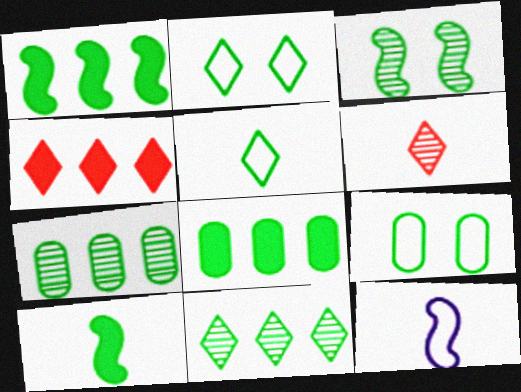[[2, 7, 10], 
[3, 5, 8], 
[9, 10, 11]]